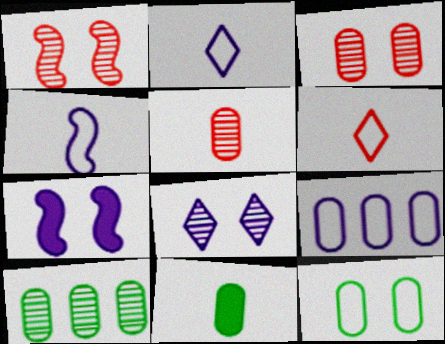[[3, 9, 11], 
[6, 7, 10], 
[10, 11, 12]]